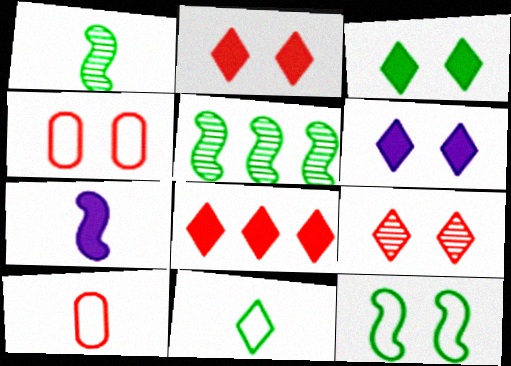[[2, 3, 6], 
[5, 6, 10]]